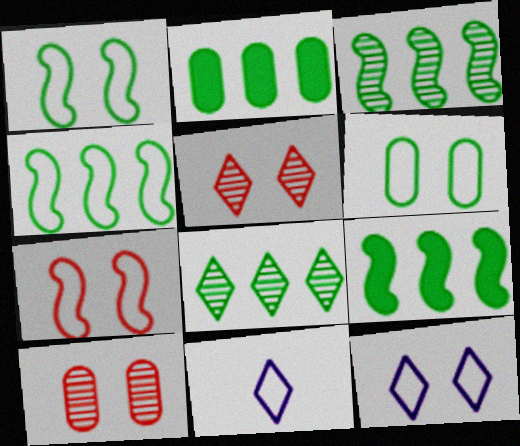[[2, 4, 8], 
[3, 4, 9], 
[6, 7, 12], 
[9, 10, 11]]